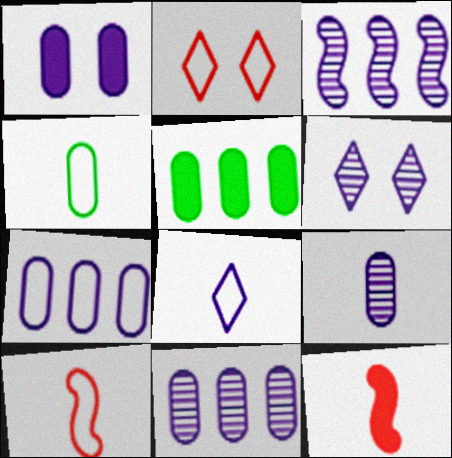[[1, 3, 8], 
[1, 7, 9], 
[3, 6, 9], 
[4, 8, 10], 
[5, 6, 10]]